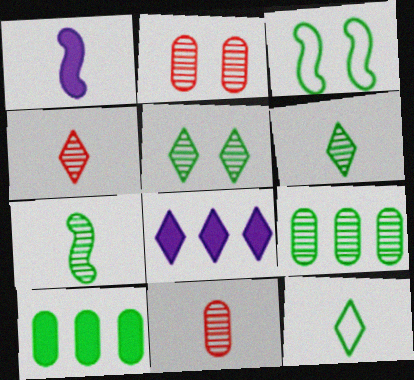[[1, 11, 12], 
[3, 6, 10], 
[3, 8, 11], 
[5, 7, 9]]